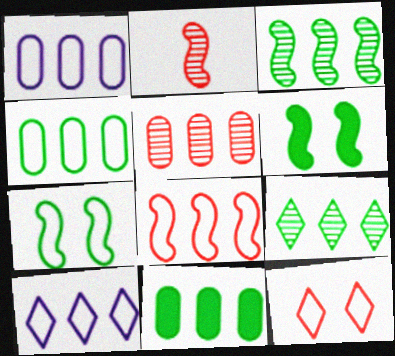[[1, 5, 11], 
[4, 8, 10]]